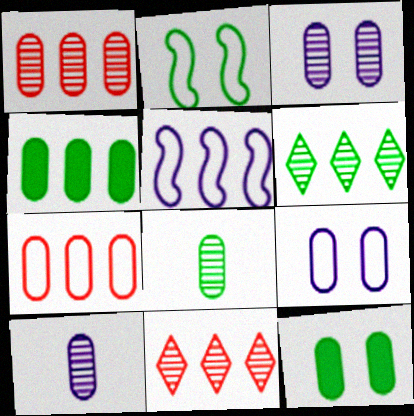[[1, 3, 8], 
[4, 5, 11], 
[7, 10, 12]]